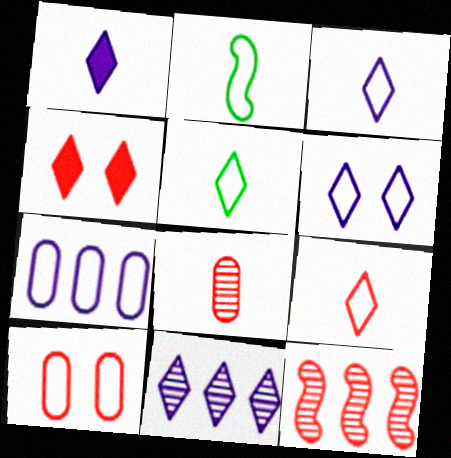[[1, 2, 8], 
[1, 6, 11], 
[3, 5, 9], 
[4, 5, 11]]